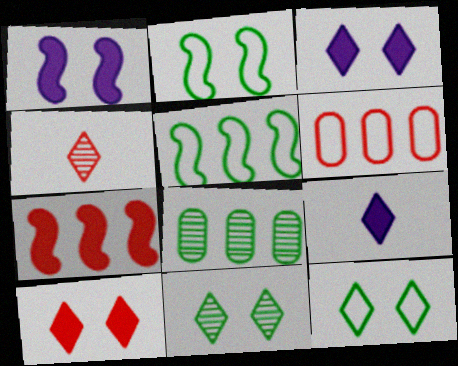[]